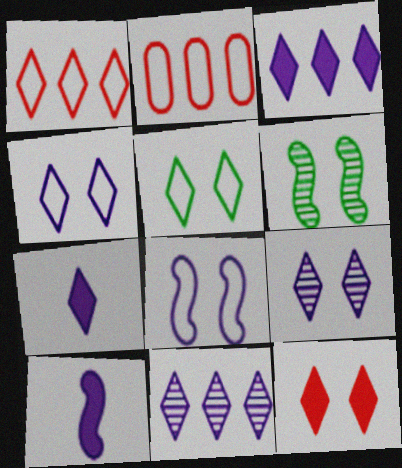[[2, 6, 7], 
[4, 7, 11], 
[5, 9, 12]]